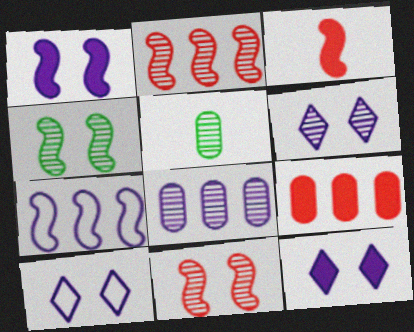[[2, 5, 6], 
[3, 4, 7], 
[6, 10, 12]]